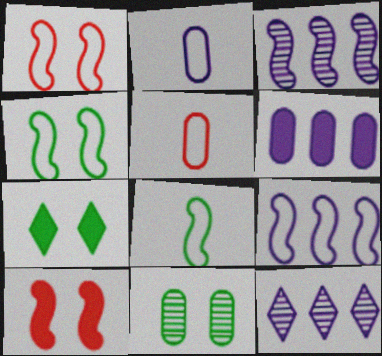[[1, 8, 9], 
[3, 5, 7], 
[3, 8, 10], 
[4, 7, 11], 
[5, 6, 11], 
[6, 9, 12]]